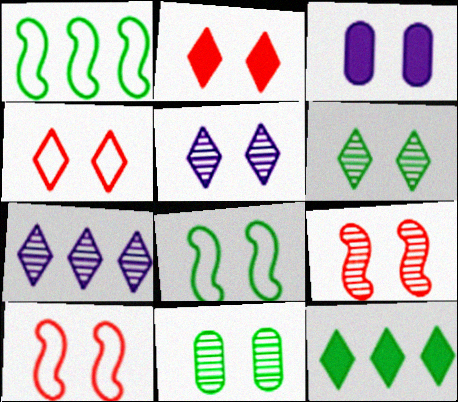[[3, 6, 10], 
[5, 9, 11]]